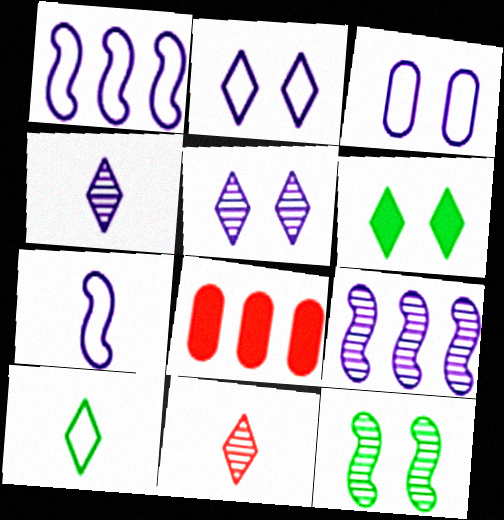[]